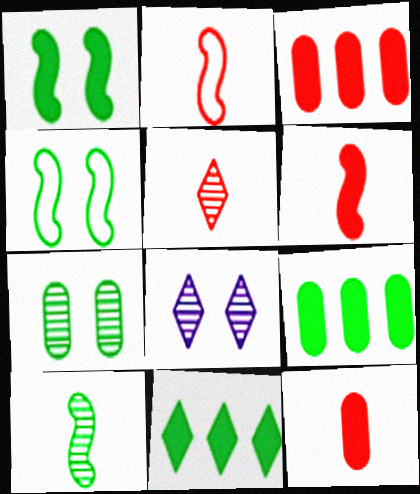[[2, 5, 12], 
[2, 8, 9]]